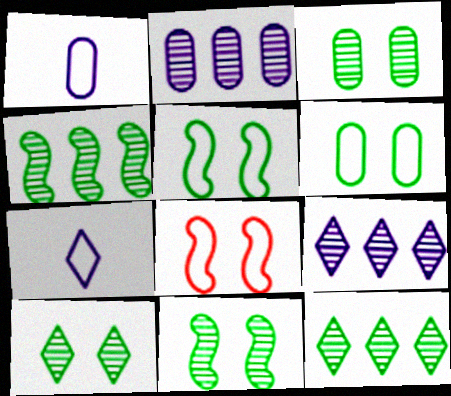[[3, 10, 11]]